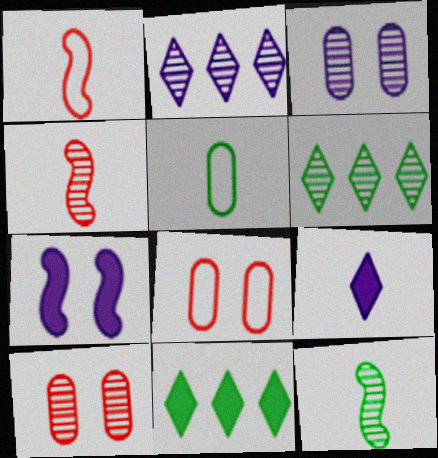[[1, 3, 11], 
[2, 10, 12], 
[3, 4, 6], 
[4, 5, 9]]